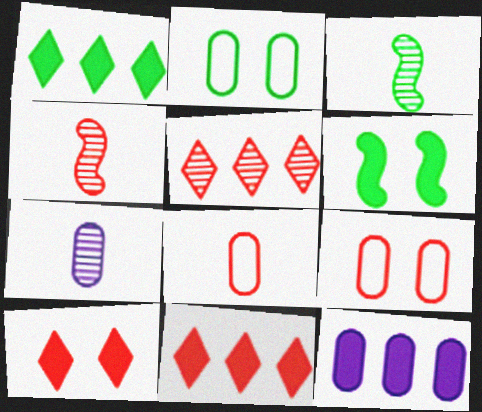[[1, 2, 3], 
[4, 9, 11]]